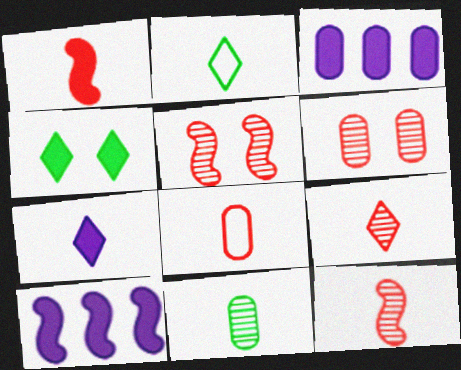[[1, 3, 4], 
[1, 8, 9], 
[2, 3, 5], 
[2, 6, 10], 
[2, 7, 9]]